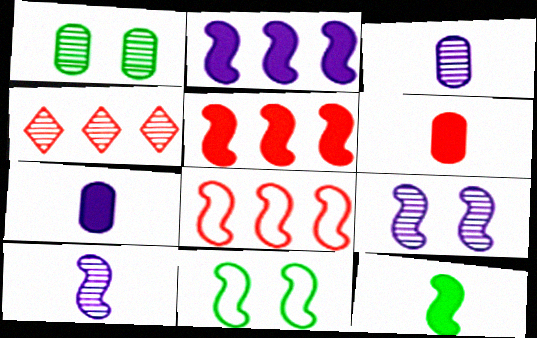[[1, 4, 10], 
[4, 7, 11], 
[5, 10, 11], 
[8, 9, 12]]